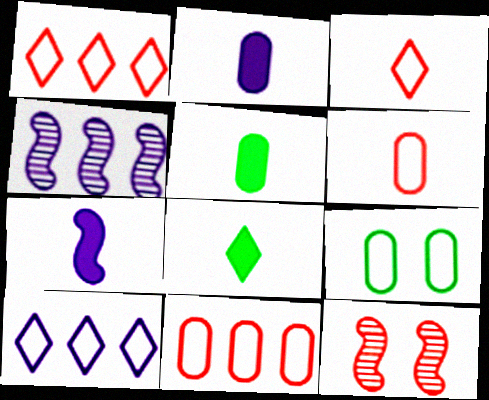[[5, 10, 12]]